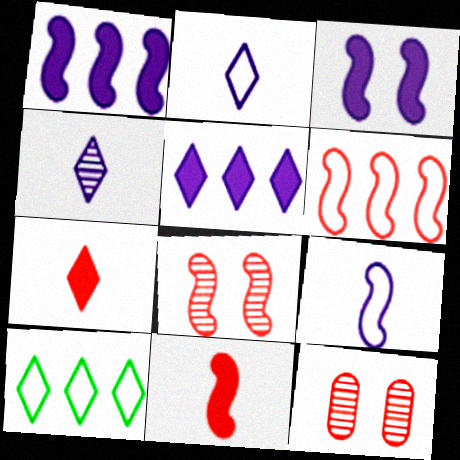[[6, 7, 12], 
[6, 8, 11]]